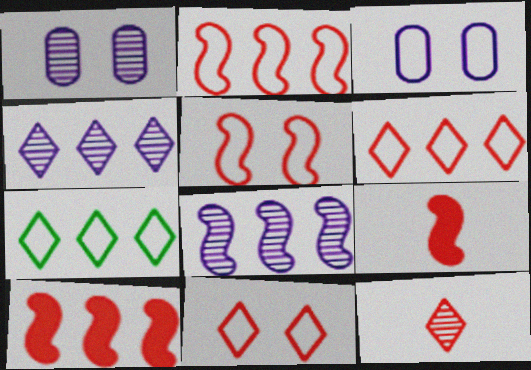[[1, 7, 9]]